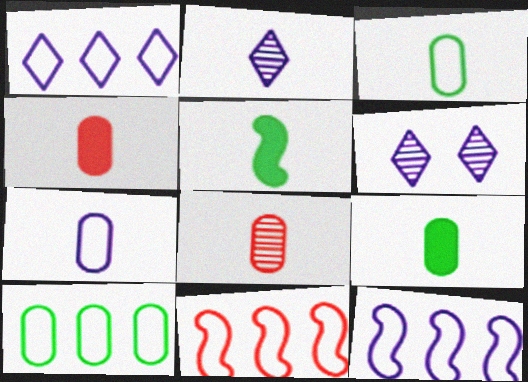[[1, 10, 11], 
[6, 9, 11], 
[7, 8, 9]]